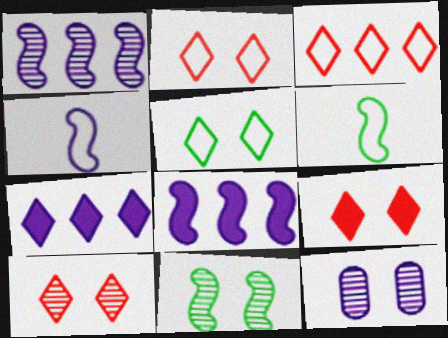[[2, 9, 10], 
[4, 7, 12], 
[10, 11, 12]]